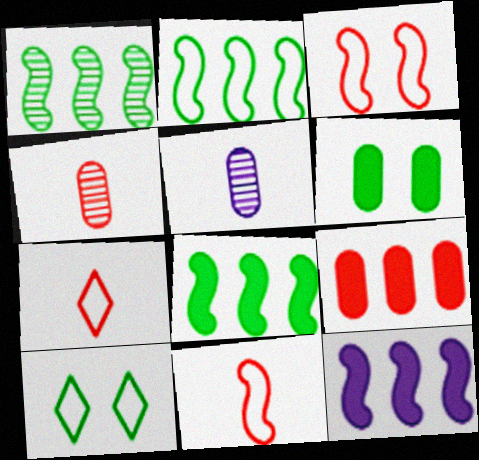[[1, 2, 8], 
[4, 10, 12]]